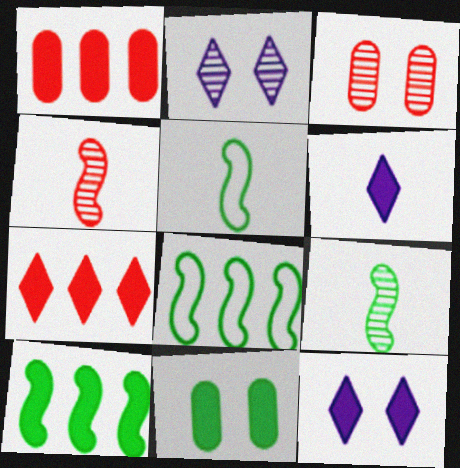[[1, 2, 5], 
[3, 6, 8]]